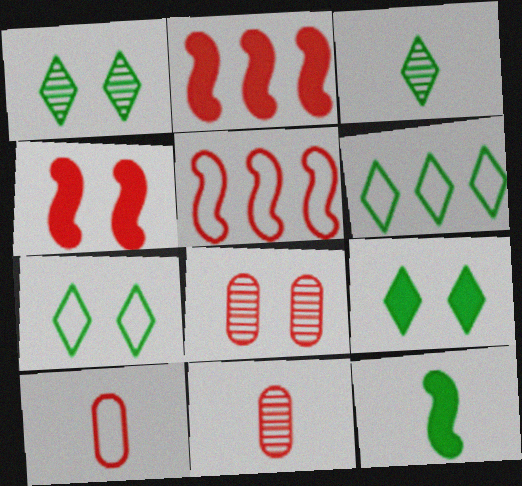[[1, 7, 9], 
[3, 6, 9]]